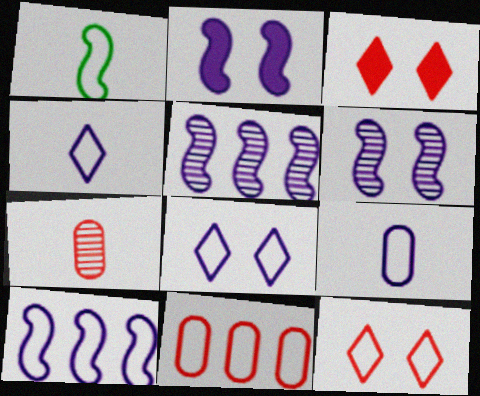[[1, 8, 11], 
[8, 9, 10]]